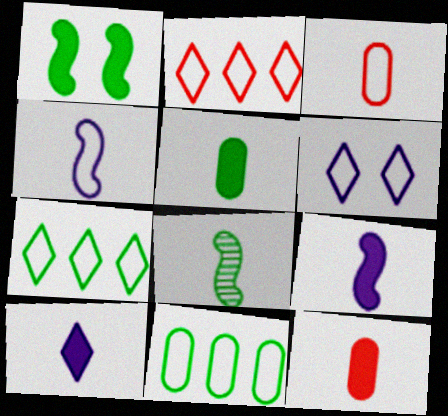[[3, 8, 10]]